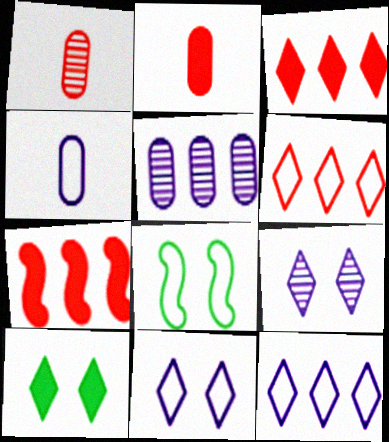[[4, 6, 8]]